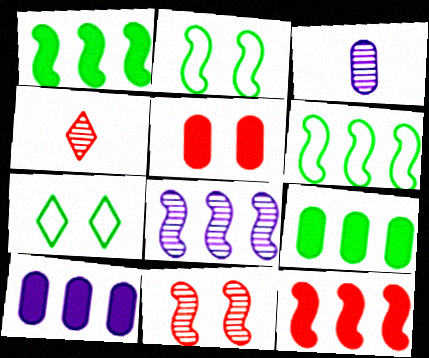[[2, 4, 10], 
[3, 7, 12], 
[6, 8, 12]]